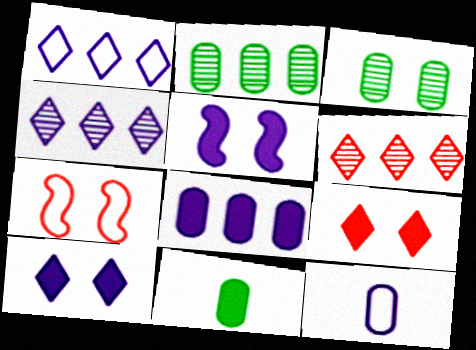[[3, 7, 10], 
[4, 5, 12], 
[4, 7, 11]]